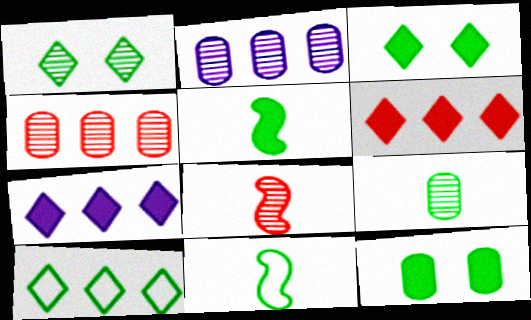[[1, 2, 8]]